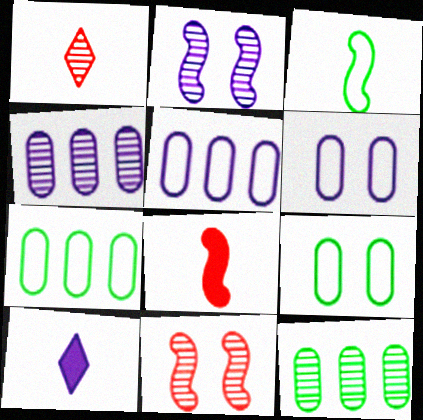[[1, 2, 12], 
[2, 5, 10], 
[7, 10, 11]]